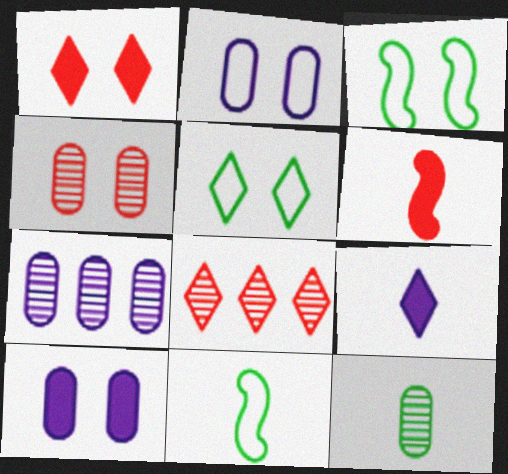[[1, 7, 11], 
[4, 7, 12], 
[5, 6, 7], 
[5, 8, 9], 
[8, 10, 11]]